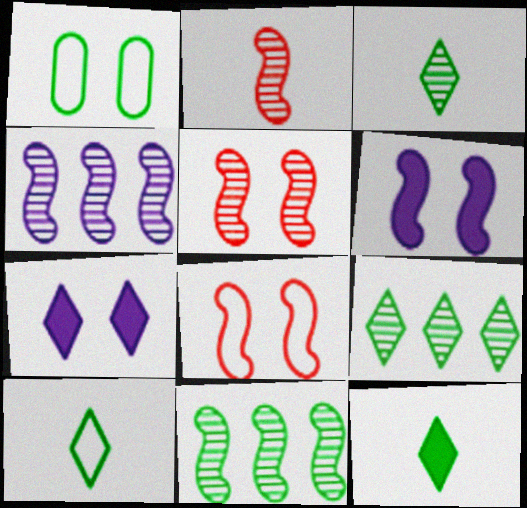[[1, 5, 7], 
[1, 11, 12], 
[3, 10, 12]]